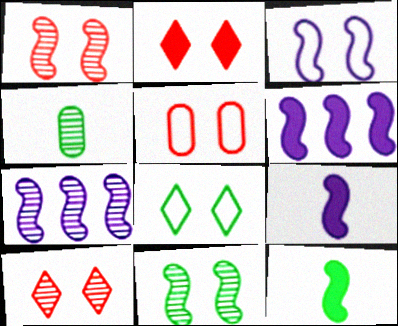[[1, 2, 5], 
[3, 5, 8], 
[3, 7, 9], 
[4, 7, 10]]